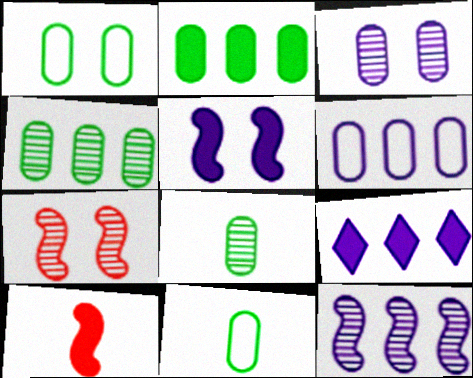[[1, 2, 8], 
[6, 9, 12], 
[7, 9, 11]]